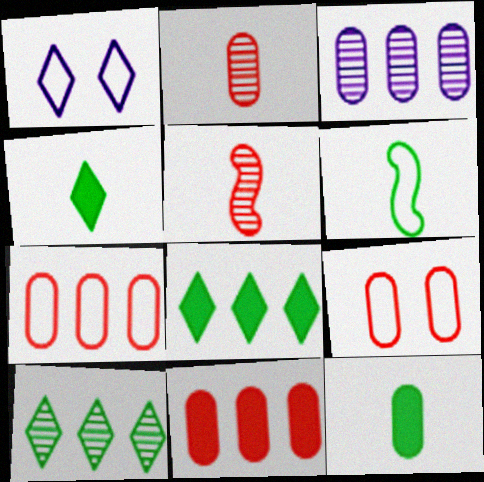[[1, 6, 7], 
[2, 9, 11], 
[3, 9, 12]]